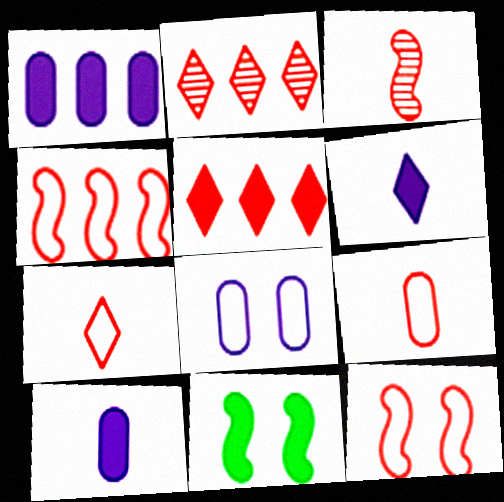[[5, 10, 11]]